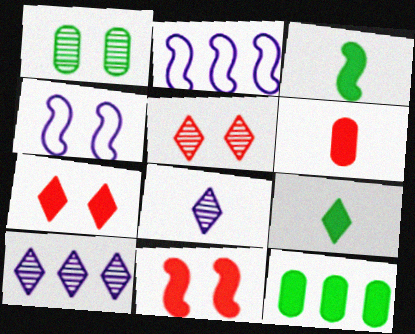[[1, 4, 7]]